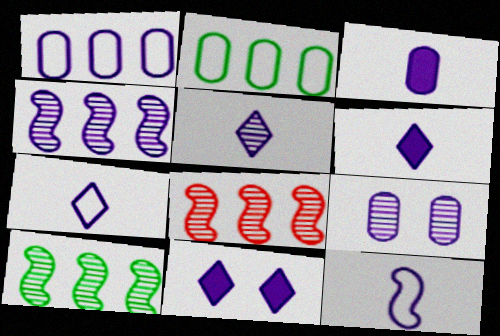[[1, 3, 9], 
[3, 5, 12], 
[4, 5, 9], 
[4, 8, 10], 
[5, 6, 7]]